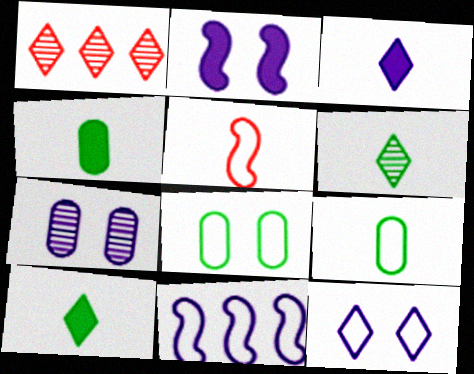[[1, 2, 9], 
[1, 10, 12], 
[2, 7, 12], 
[3, 7, 11]]